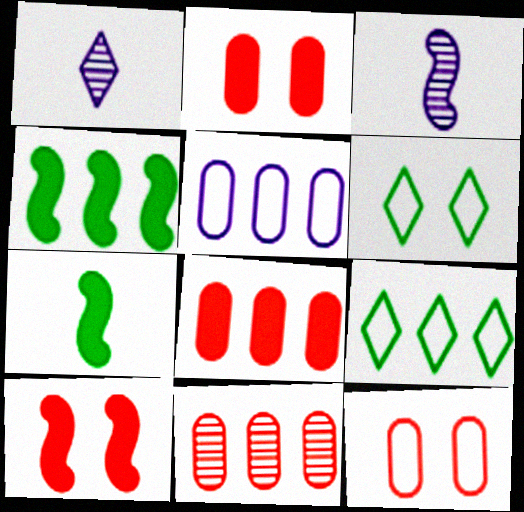[[1, 4, 12], 
[2, 3, 9], 
[3, 6, 8]]